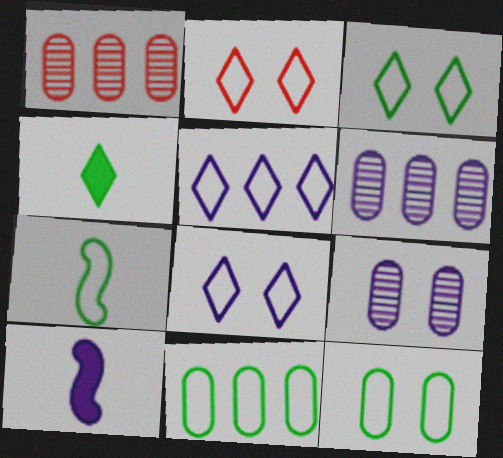[[1, 3, 10], 
[2, 3, 8], 
[3, 7, 11], 
[5, 9, 10], 
[6, 8, 10]]